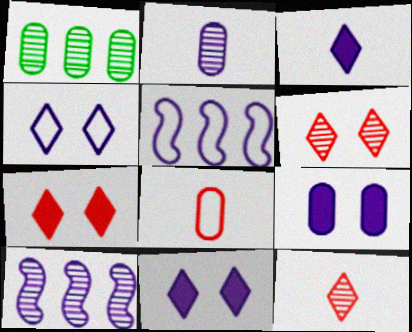[[1, 8, 9], 
[2, 5, 11]]